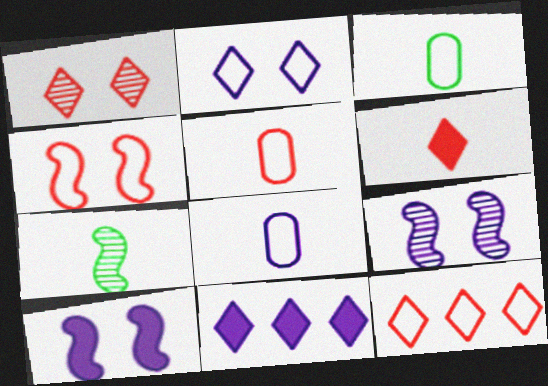[[1, 6, 12], 
[3, 5, 8], 
[4, 5, 12], 
[6, 7, 8], 
[8, 9, 11]]